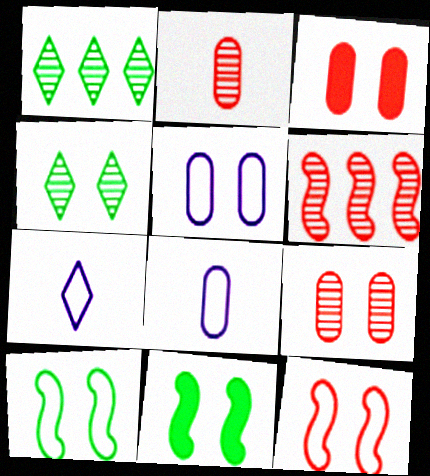[]